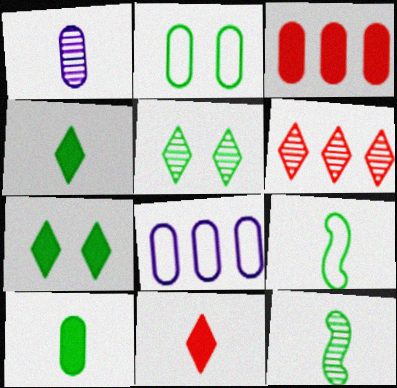[[1, 2, 3], 
[1, 9, 11]]